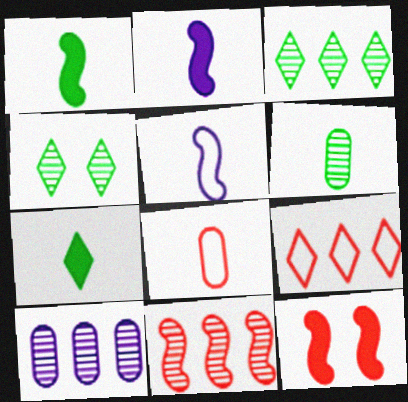[[3, 10, 11]]